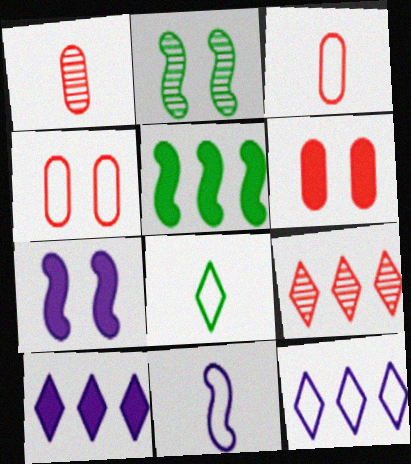[[2, 3, 10], 
[3, 8, 11]]